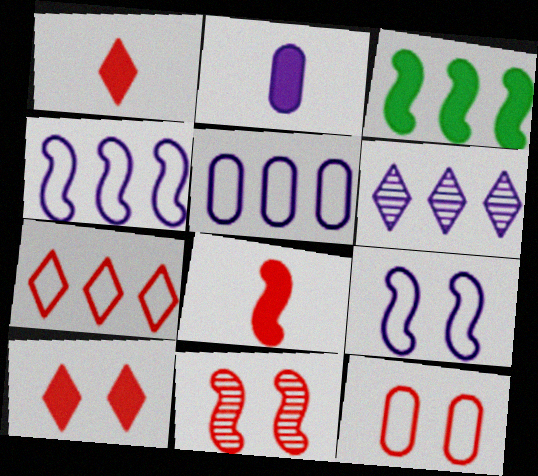[[2, 3, 10], 
[2, 6, 9], 
[10, 11, 12]]